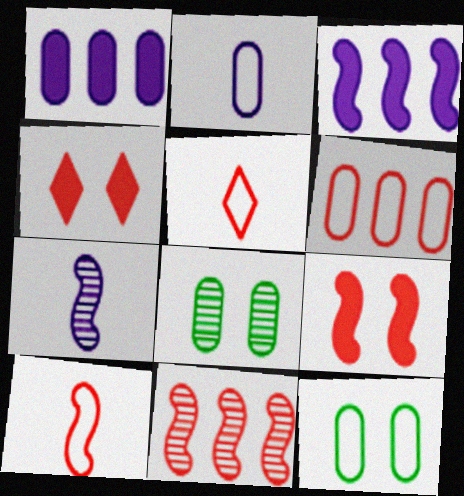[[2, 6, 12], 
[3, 5, 8], 
[9, 10, 11]]